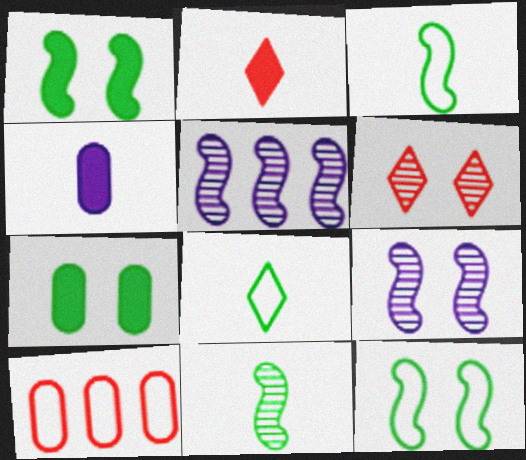[]